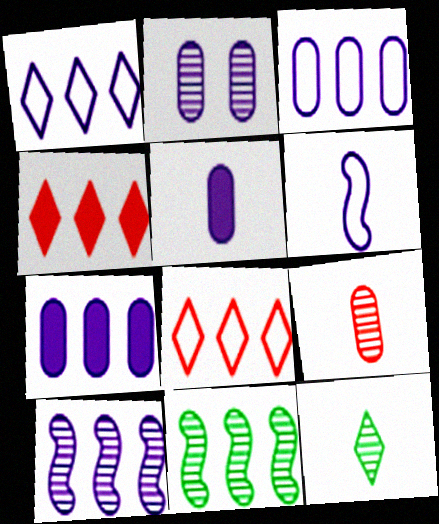[[1, 7, 10], 
[2, 3, 5], 
[3, 4, 11], 
[7, 8, 11]]